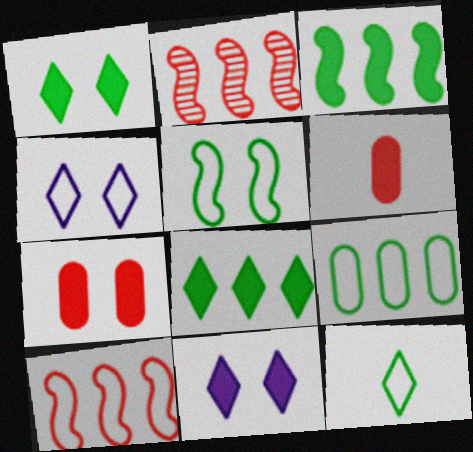[[3, 6, 11], 
[5, 9, 12]]